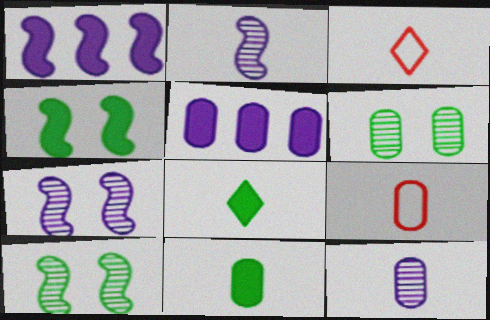[[1, 3, 6], 
[2, 3, 11], 
[2, 8, 9], 
[3, 5, 10], 
[5, 6, 9], 
[9, 11, 12]]